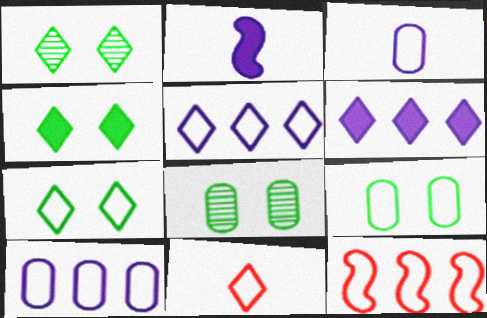[[1, 4, 7], 
[1, 6, 11], 
[3, 7, 12], 
[5, 7, 11]]